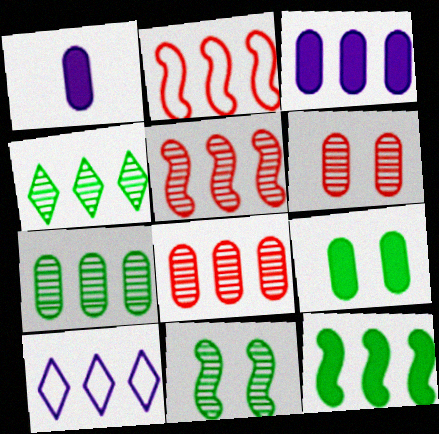[[2, 3, 4], 
[8, 10, 12]]